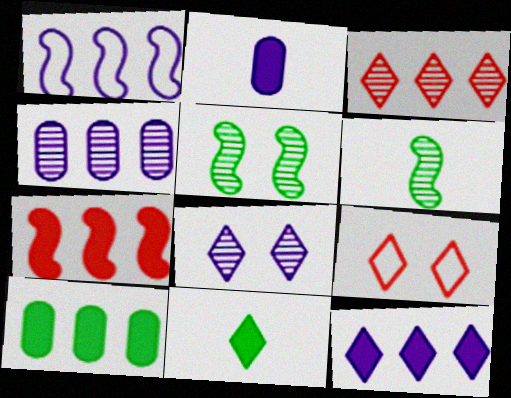[[1, 2, 8], 
[1, 3, 10], 
[1, 4, 12], 
[7, 10, 12]]